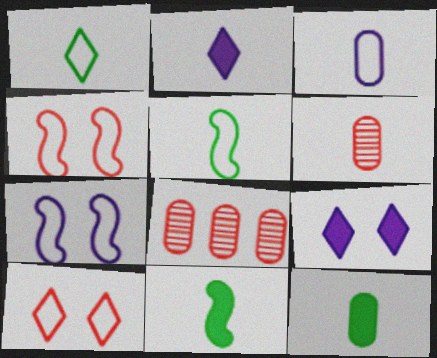[[2, 5, 6], 
[3, 6, 12], 
[5, 8, 9]]